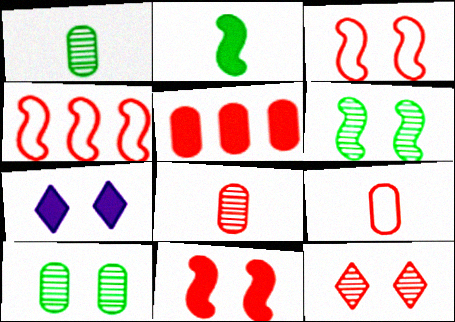[[1, 4, 7], 
[2, 5, 7], 
[3, 7, 10]]